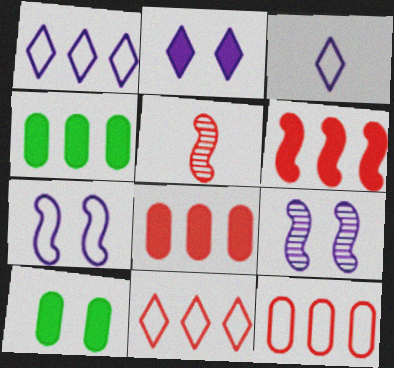[[1, 5, 10]]